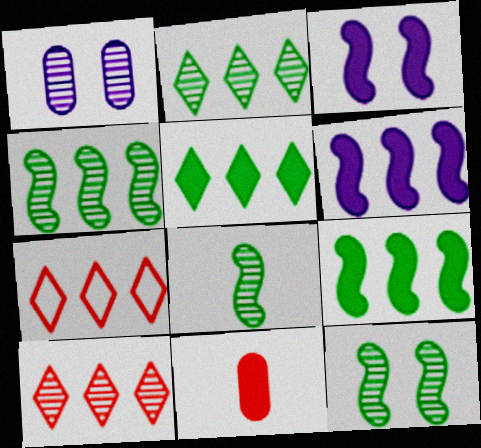[[1, 8, 10], 
[3, 5, 11], 
[4, 8, 12]]